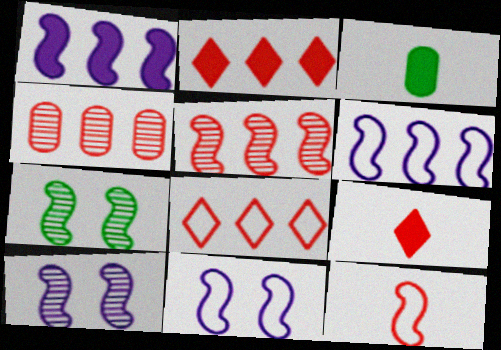[[1, 7, 12], 
[3, 8, 10]]